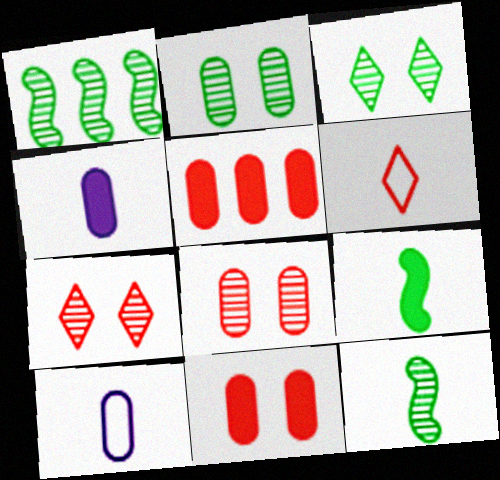[[2, 5, 10], 
[4, 6, 12]]